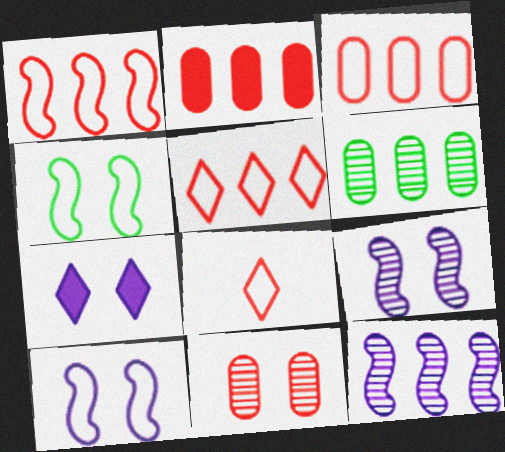[[1, 3, 5], 
[4, 7, 11]]